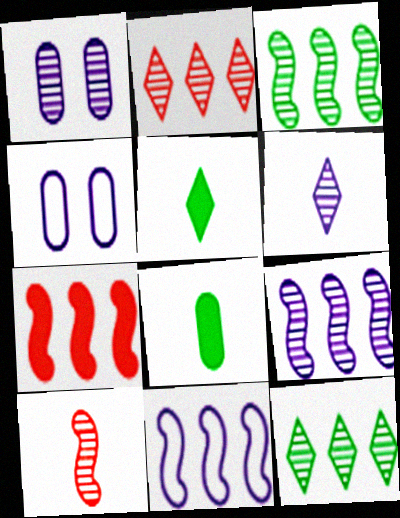[[1, 6, 9], 
[1, 10, 12], 
[3, 7, 11]]